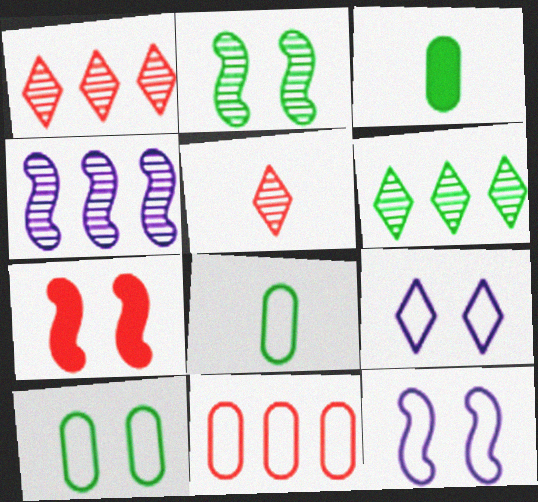[[1, 3, 12], 
[2, 7, 12], 
[5, 7, 11]]